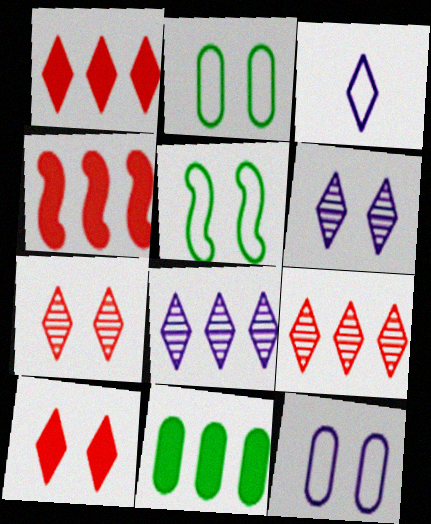[]